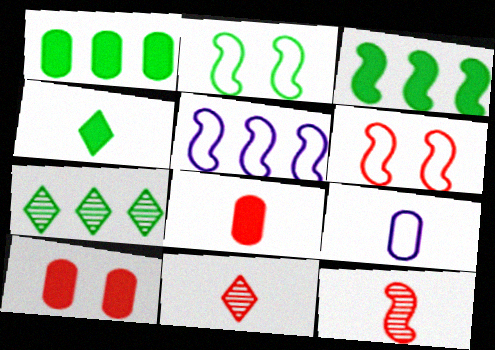[[4, 9, 12]]